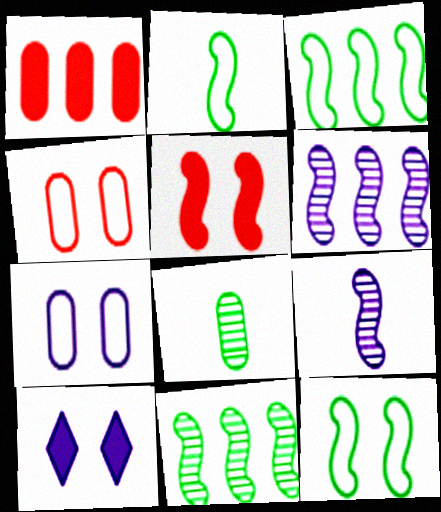[[1, 7, 8], 
[2, 3, 12], 
[2, 5, 6], 
[3, 5, 9]]